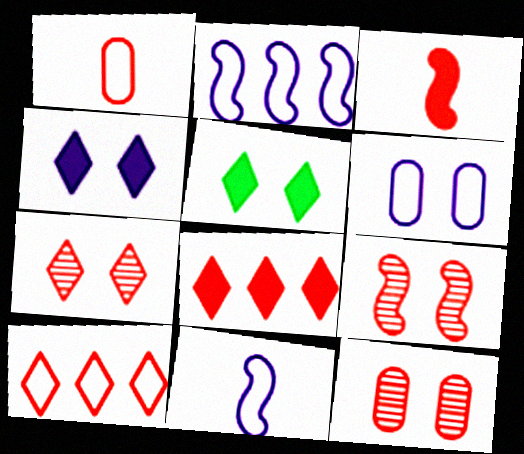[[1, 8, 9], 
[3, 10, 12], 
[5, 6, 9], 
[7, 9, 12]]